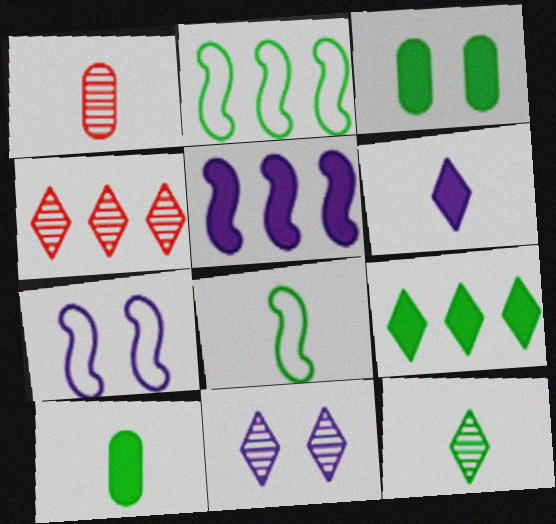[[1, 6, 8], 
[1, 7, 9], 
[2, 3, 12], 
[4, 7, 10], 
[4, 11, 12], 
[8, 10, 12]]